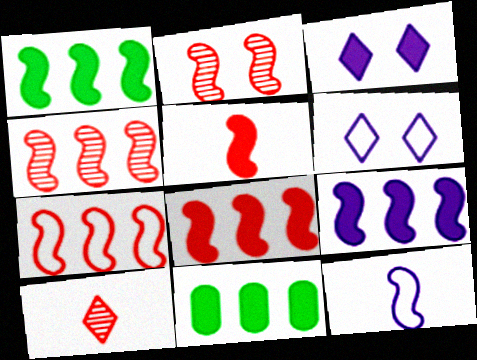[[1, 2, 12], 
[1, 8, 9], 
[2, 5, 7], 
[3, 5, 11], 
[4, 7, 8]]